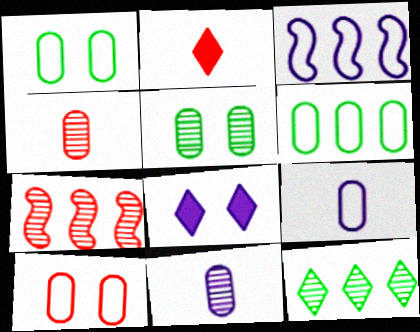[[2, 3, 5], 
[2, 7, 10], 
[3, 8, 11], 
[6, 9, 10]]